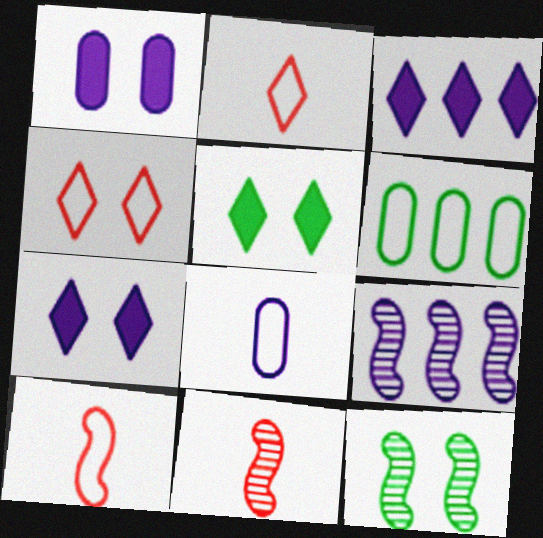[[1, 4, 12], 
[6, 7, 11], 
[7, 8, 9], 
[9, 11, 12]]